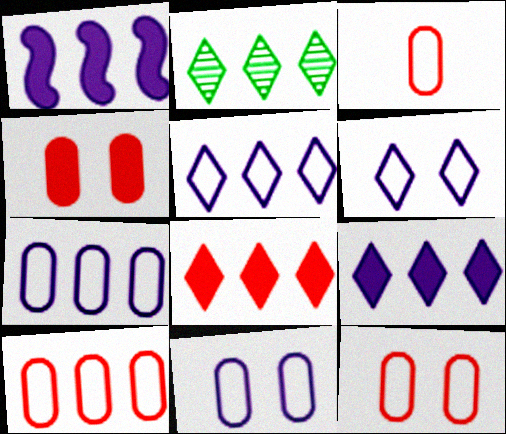[[1, 2, 10], 
[2, 5, 8], 
[3, 10, 12]]